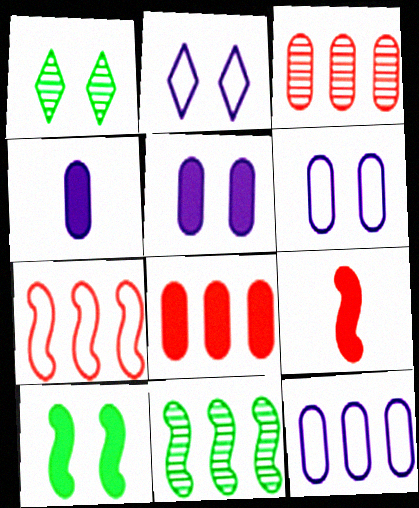[[1, 4, 7], 
[1, 9, 12]]